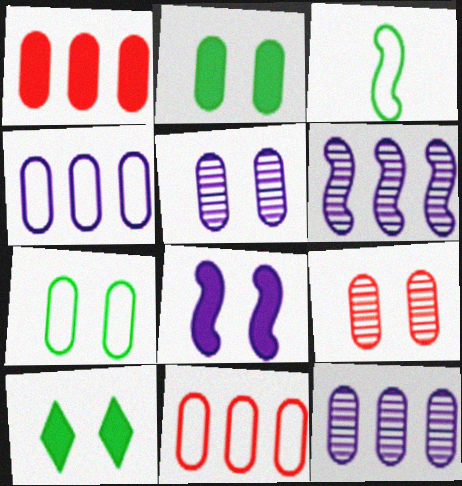[]